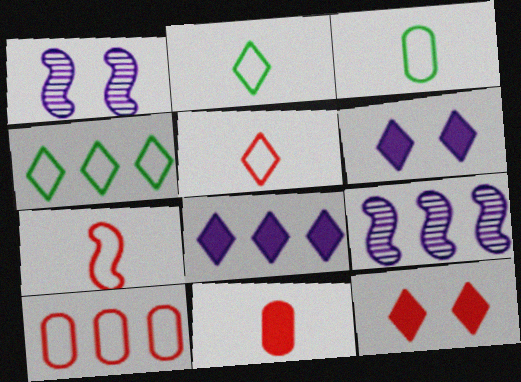[[1, 4, 11], 
[3, 9, 12]]